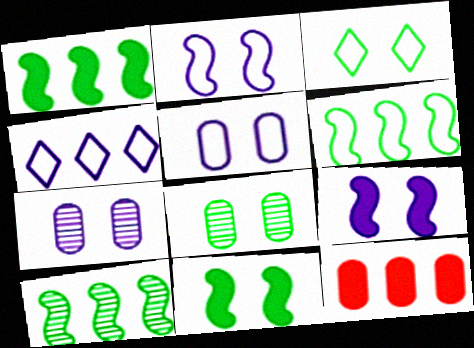[[1, 6, 10], 
[3, 8, 11], 
[4, 10, 12]]